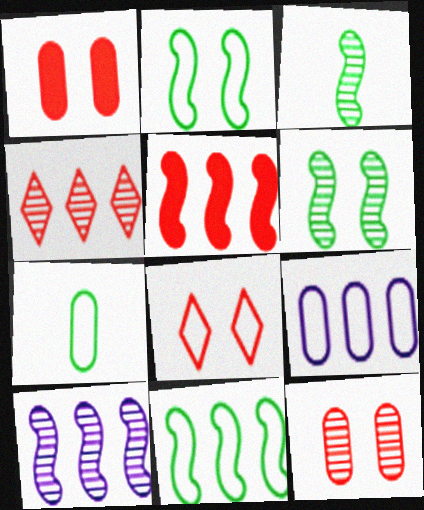[[5, 10, 11]]